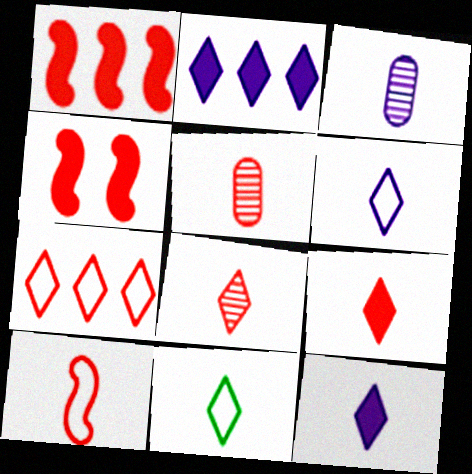[[4, 5, 7], 
[5, 9, 10], 
[8, 11, 12]]